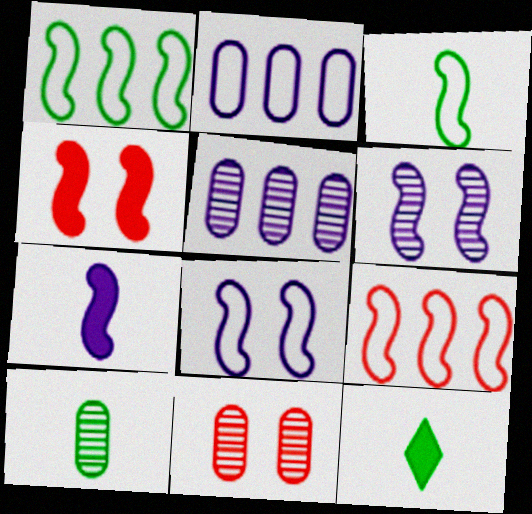[[3, 8, 9], 
[3, 10, 12], 
[5, 10, 11]]